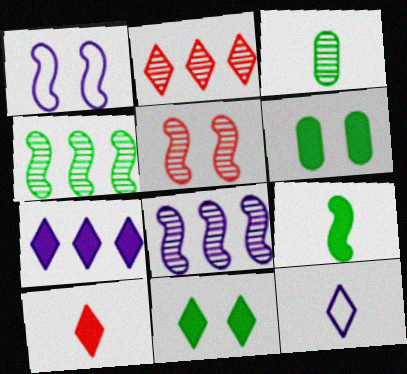[[2, 11, 12], 
[7, 10, 11]]